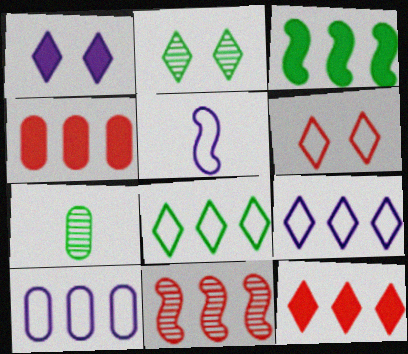[[1, 2, 6], 
[2, 4, 5]]